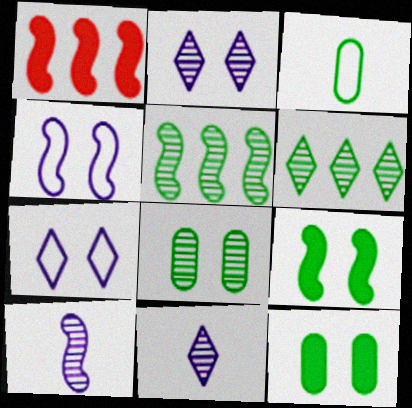[[1, 2, 3], 
[3, 6, 9]]